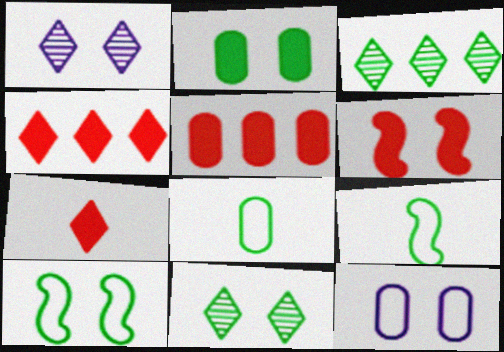[[1, 5, 9], 
[2, 3, 9], 
[2, 10, 11], 
[5, 6, 7], 
[6, 11, 12]]